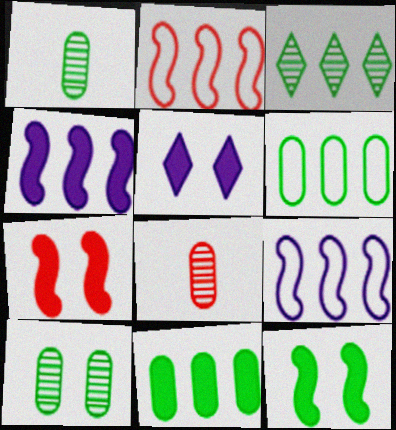[[1, 2, 5]]